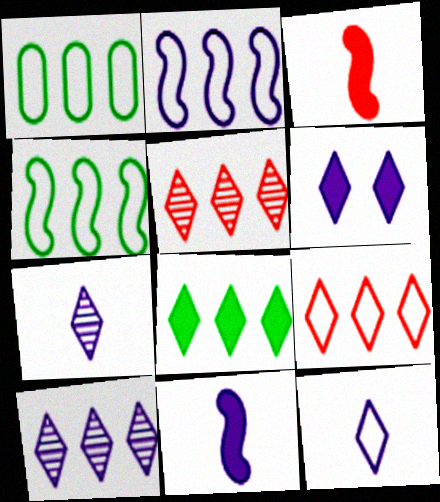[[1, 2, 9], 
[6, 10, 12], 
[8, 9, 10]]